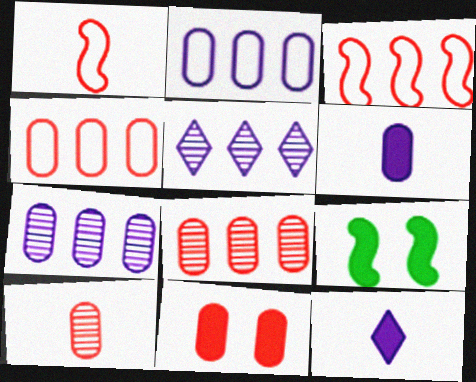[[4, 10, 11]]